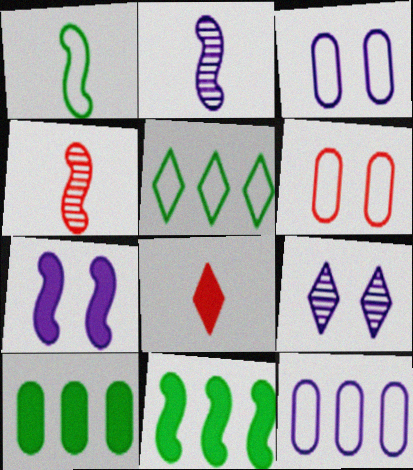[[3, 7, 9], 
[5, 8, 9], 
[7, 8, 10]]